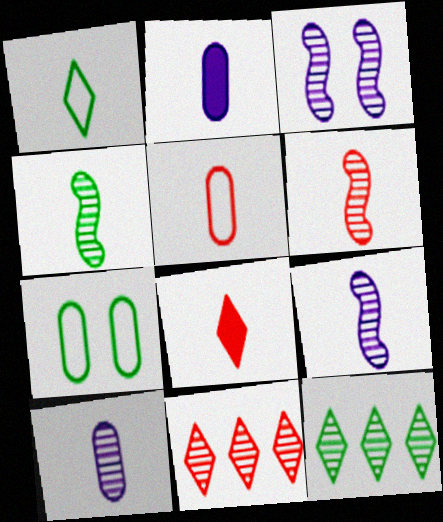[[1, 2, 6], 
[4, 6, 9], 
[5, 6, 8]]